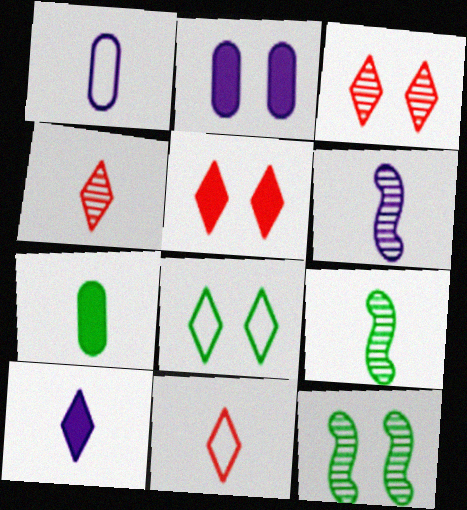[[1, 6, 10], 
[6, 7, 11]]